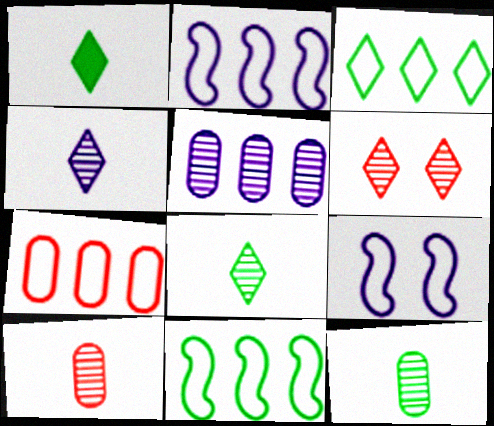[[2, 3, 7]]